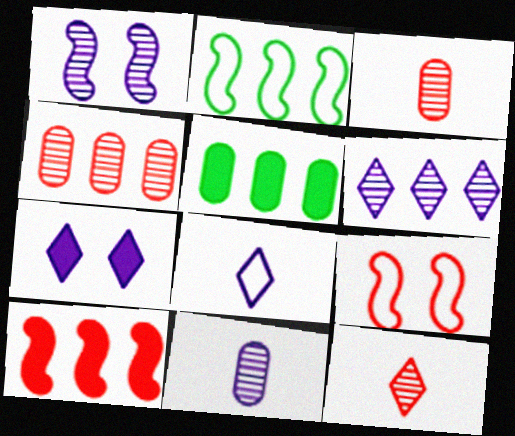[[1, 6, 11], 
[2, 3, 7], 
[6, 7, 8]]